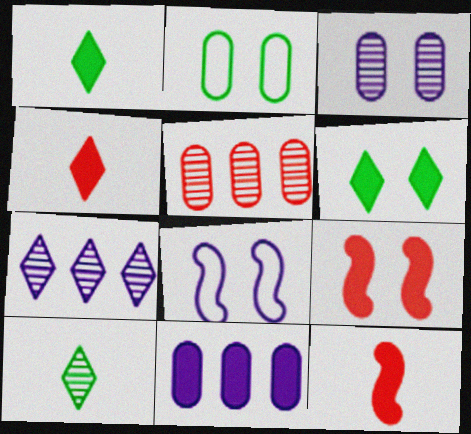[[1, 5, 8], 
[1, 9, 11], 
[2, 7, 12], 
[6, 11, 12]]